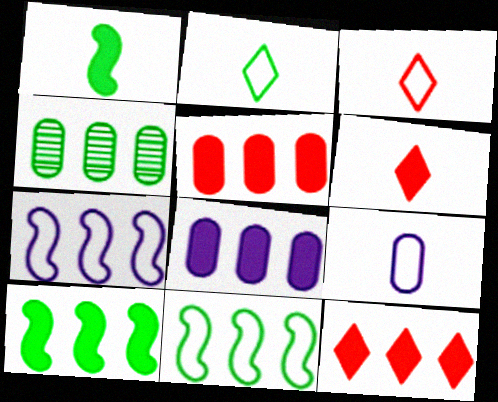[[4, 7, 12], 
[8, 10, 12]]